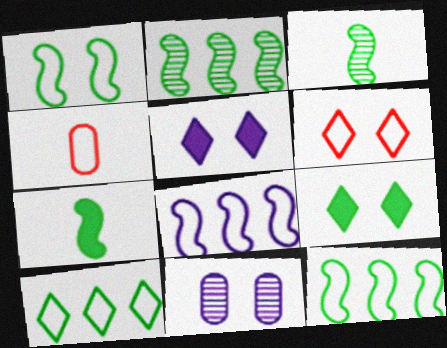[[1, 2, 7], 
[2, 4, 5]]